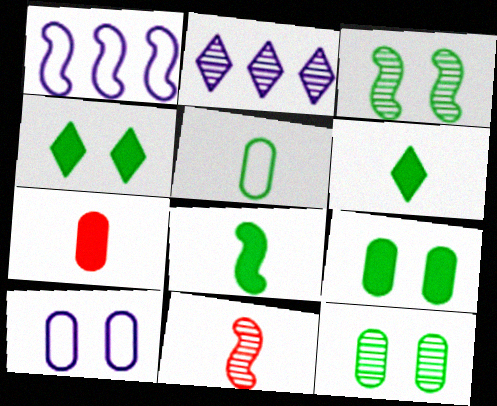[[2, 11, 12]]